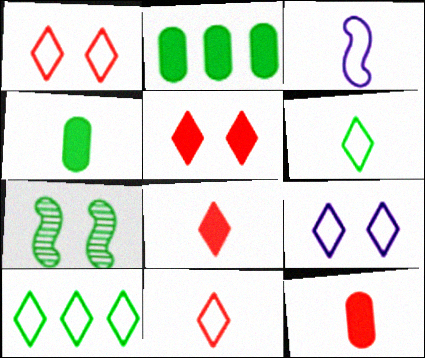[[2, 6, 7], 
[4, 7, 10], 
[9, 10, 11]]